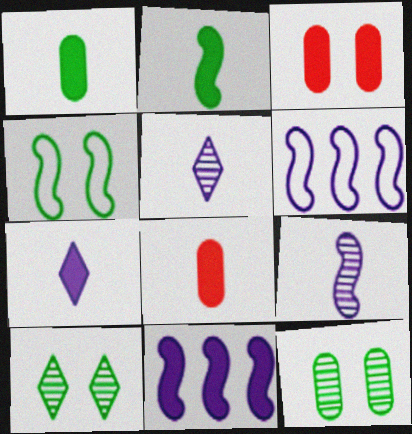[[2, 7, 8], 
[6, 8, 10]]